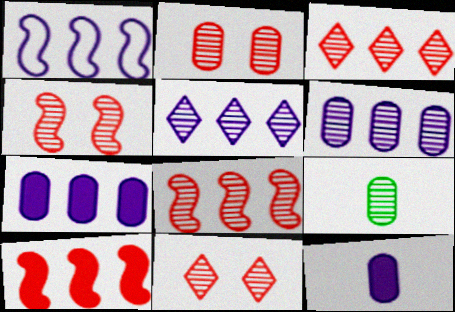[[1, 5, 7], 
[2, 4, 11], 
[2, 6, 9], 
[4, 5, 9]]